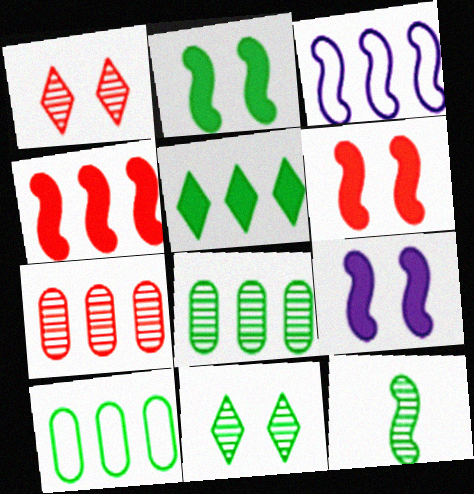[[2, 6, 9], 
[3, 5, 7], 
[3, 6, 12], 
[8, 11, 12]]